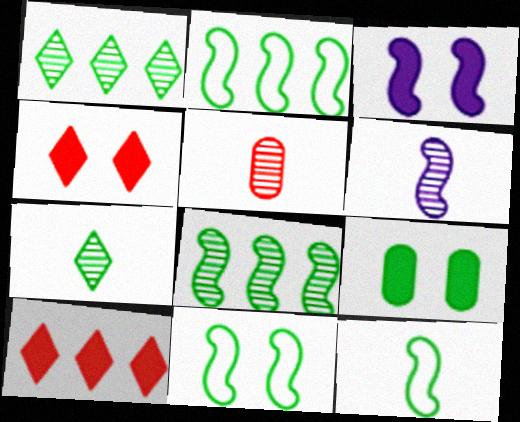[[1, 9, 12], 
[2, 7, 9], 
[2, 11, 12], 
[3, 4, 9], 
[5, 6, 7]]